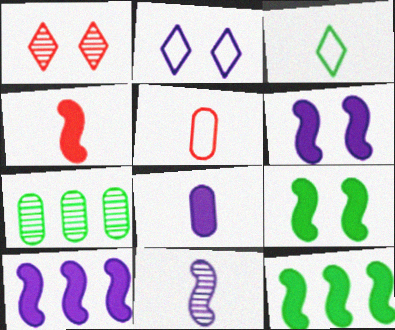[[1, 7, 11], 
[2, 4, 7], 
[3, 7, 9], 
[4, 6, 12], 
[4, 9, 10]]